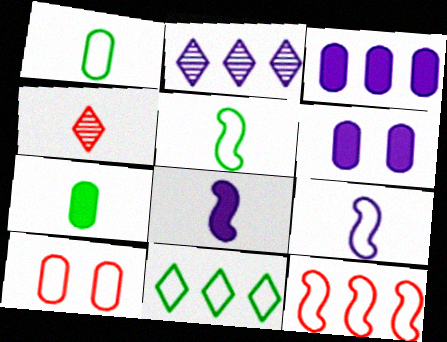[[1, 4, 8], 
[2, 6, 9], 
[4, 7, 9], 
[9, 10, 11]]